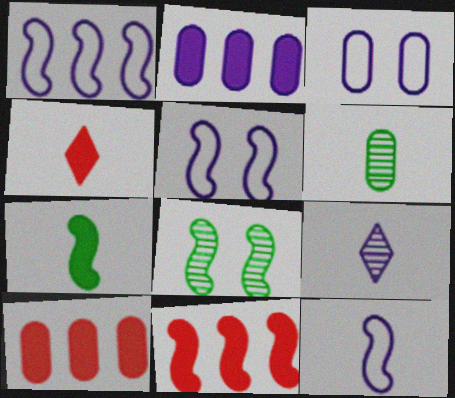[[1, 5, 12], 
[2, 5, 9], 
[3, 6, 10], 
[4, 6, 12], 
[8, 11, 12]]